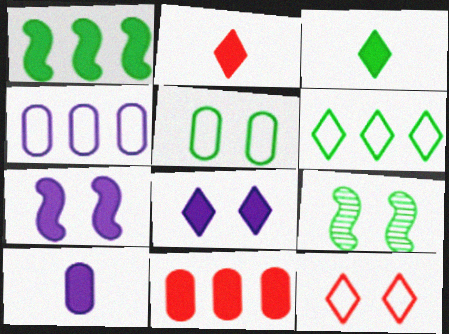[[2, 4, 9], 
[3, 7, 11]]